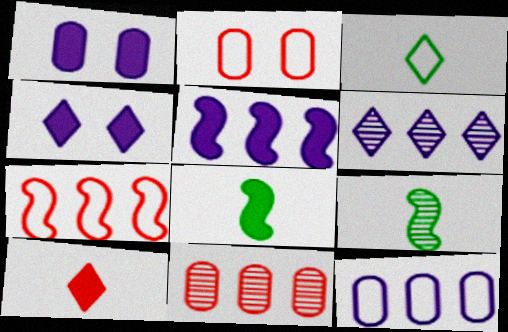[[2, 6, 8], 
[5, 6, 12]]